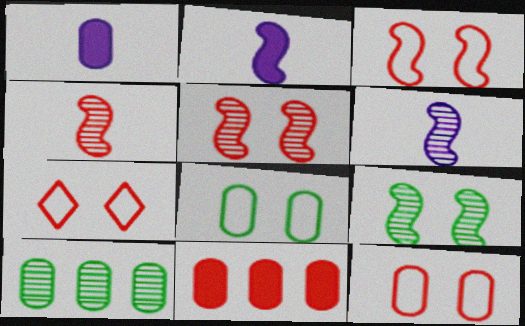[[1, 10, 12], 
[2, 7, 10], 
[3, 7, 12], 
[4, 7, 11]]